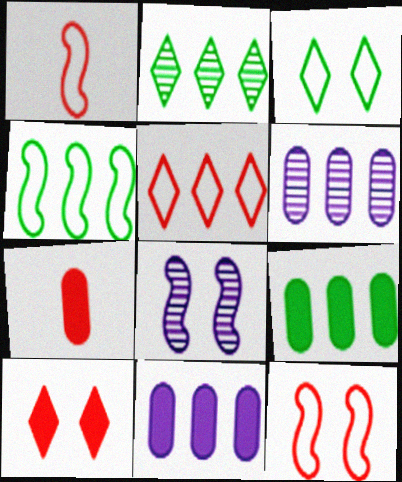[[2, 4, 9]]